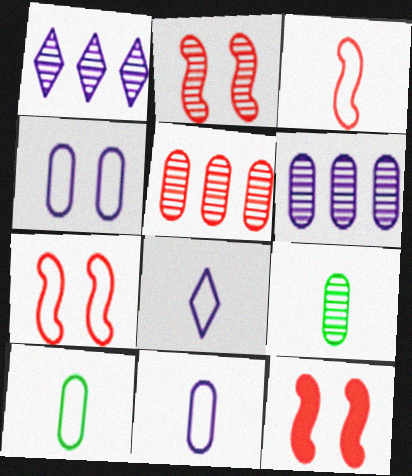[[1, 2, 9], 
[1, 10, 12], 
[2, 7, 12], 
[3, 8, 10]]